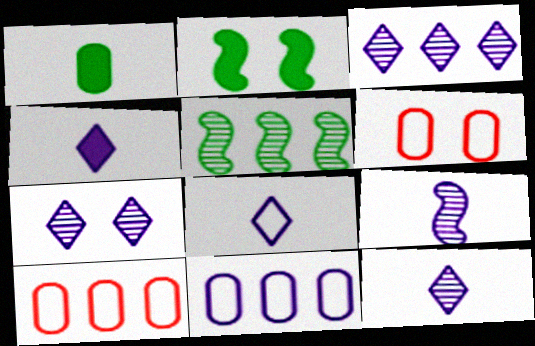[[2, 6, 7], 
[2, 10, 12], 
[3, 7, 12], 
[4, 5, 6], 
[4, 8, 12]]